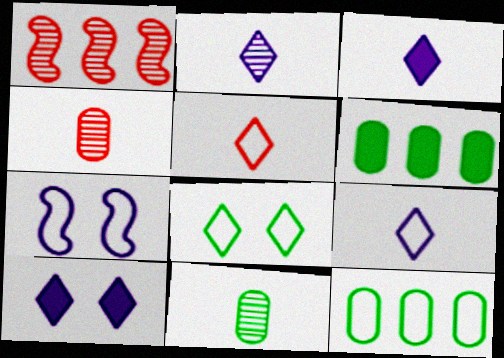[[2, 3, 9], 
[5, 7, 12]]